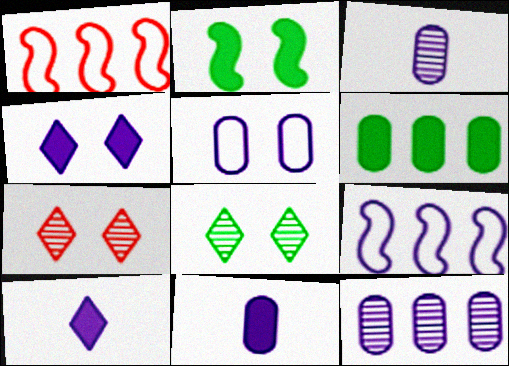[[1, 8, 11], 
[2, 5, 7], 
[3, 4, 9], 
[5, 11, 12]]